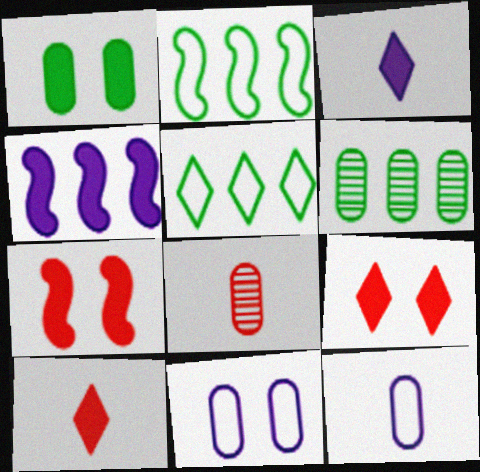[[1, 4, 10]]